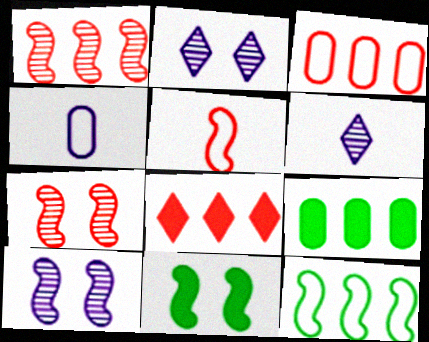[[1, 3, 8], 
[2, 5, 9], 
[3, 6, 11]]